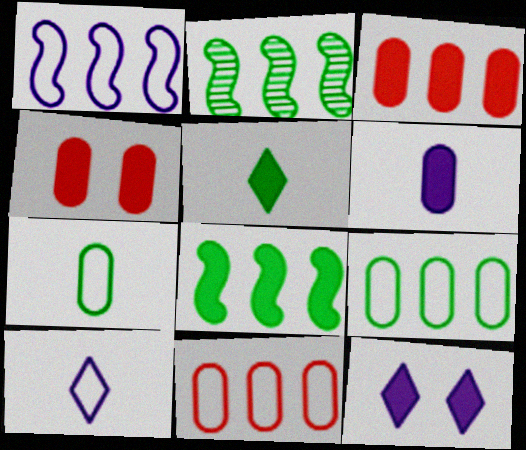[[2, 4, 10]]